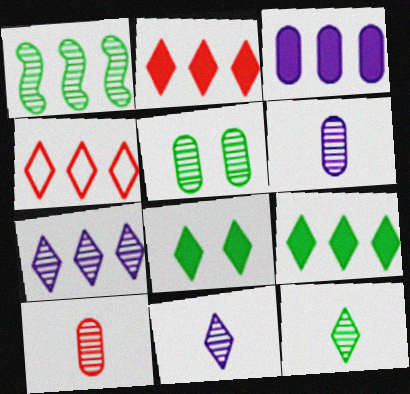[[1, 3, 4], 
[1, 5, 12], 
[4, 7, 9], 
[4, 8, 11]]